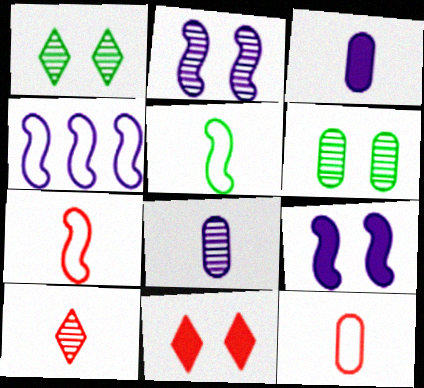[[3, 5, 10]]